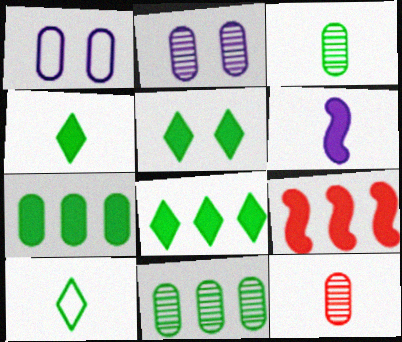[[1, 7, 12], 
[2, 9, 10], 
[2, 11, 12], 
[4, 5, 8], 
[6, 10, 12]]